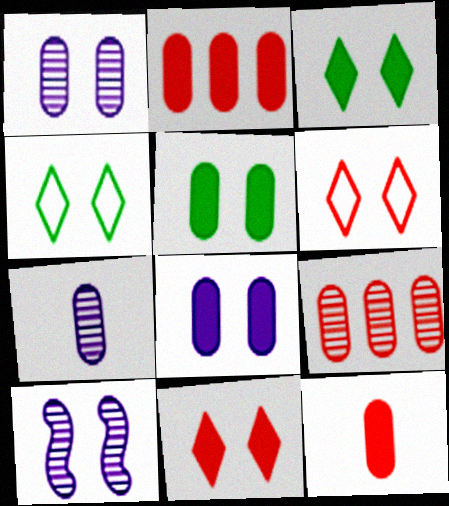[[5, 6, 10]]